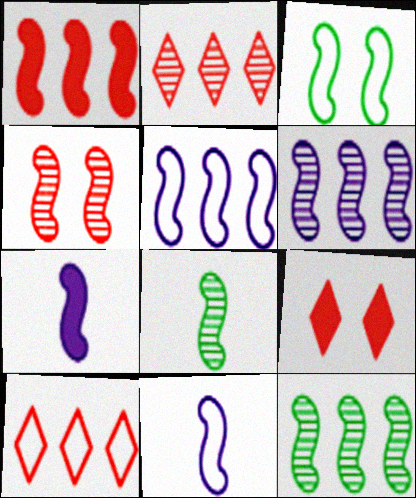[[1, 5, 12], 
[4, 6, 8]]